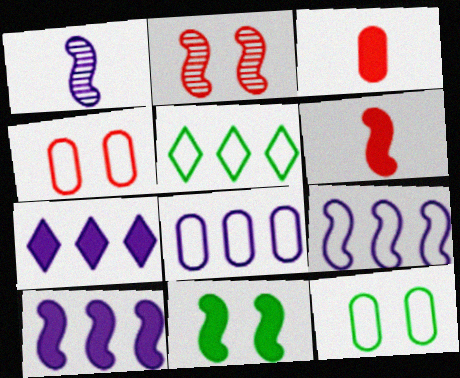[[3, 7, 11], 
[6, 10, 11]]